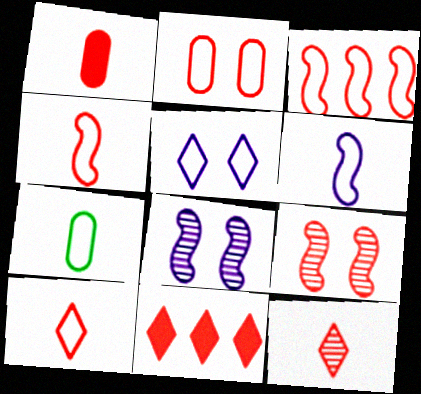[[1, 4, 12], 
[2, 3, 10], 
[3, 5, 7], 
[6, 7, 10], 
[7, 8, 11]]